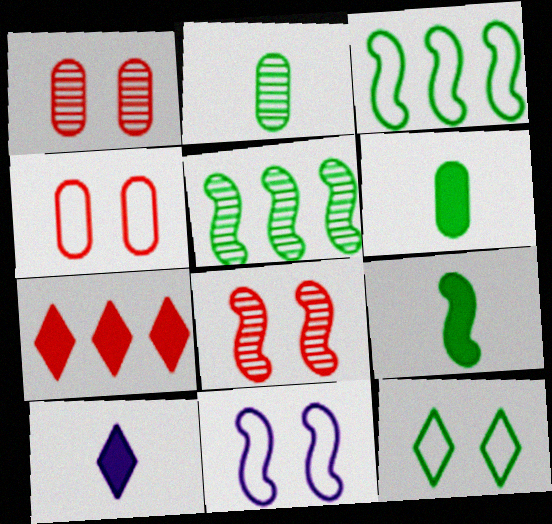[[1, 3, 10], 
[2, 7, 11], 
[4, 5, 10], 
[4, 11, 12], 
[5, 6, 12]]